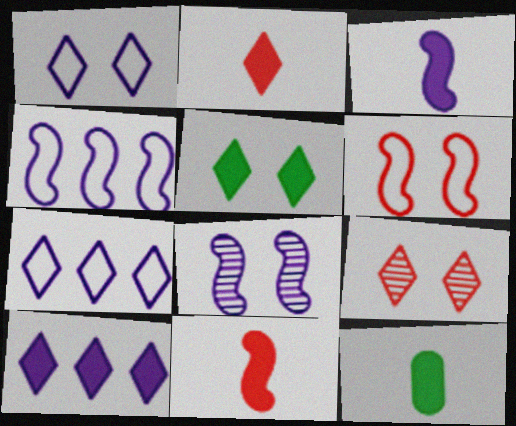[[1, 5, 9], 
[2, 3, 12], 
[2, 5, 10], 
[3, 4, 8], 
[4, 9, 12]]